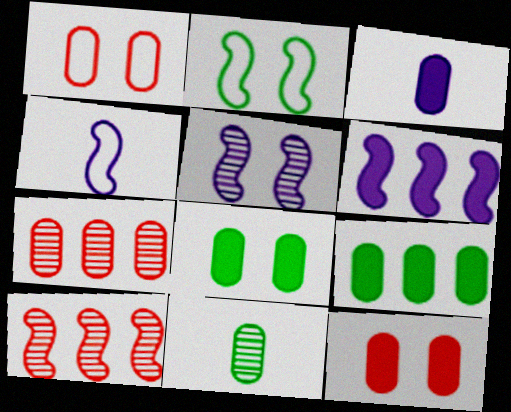[[3, 9, 12], 
[4, 5, 6]]